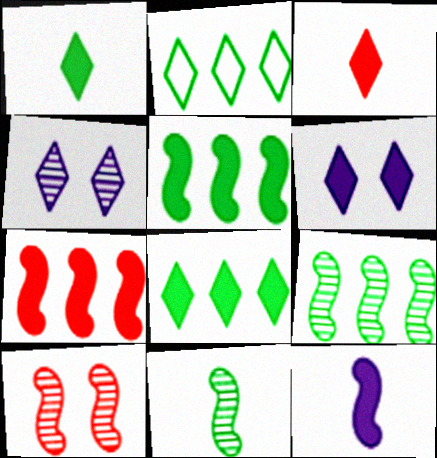[[2, 3, 4], 
[3, 6, 8]]